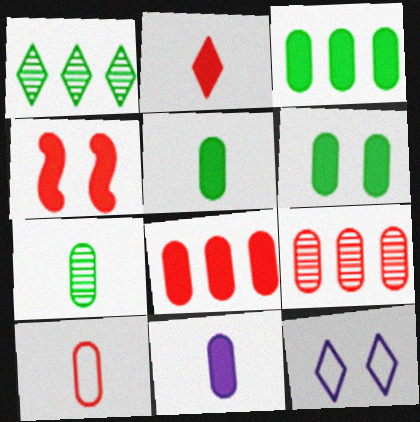[[1, 2, 12], 
[2, 4, 8], 
[3, 5, 6], 
[6, 8, 11], 
[7, 10, 11]]